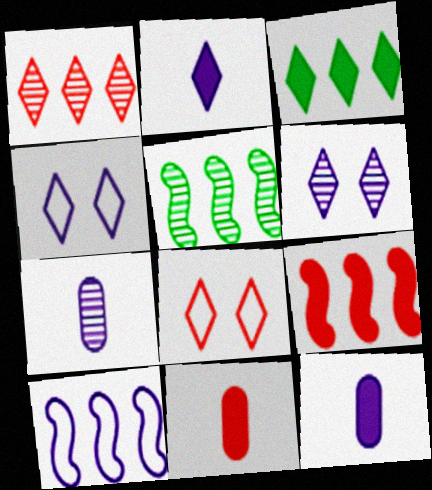[[4, 5, 11], 
[5, 8, 12], 
[5, 9, 10], 
[6, 10, 12]]